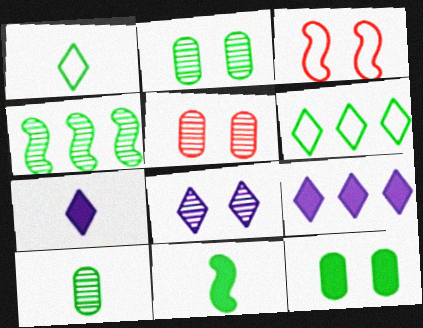[[1, 4, 12], 
[1, 10, 11], 
[2, 6, 11], 
[3, 8, 12], 
[3, 9, 10]]